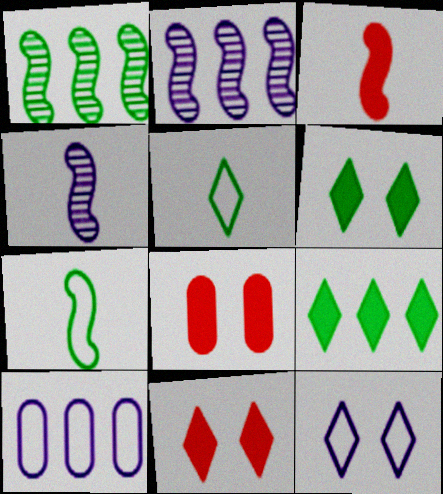[[2, 5, 8], 
[3, 4, 7]]